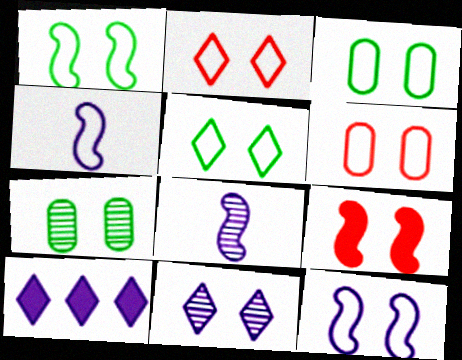[[1, 3, 5], 
[2, 3, 12], 
[3, 9, 11], 
[5, 6, 12]]